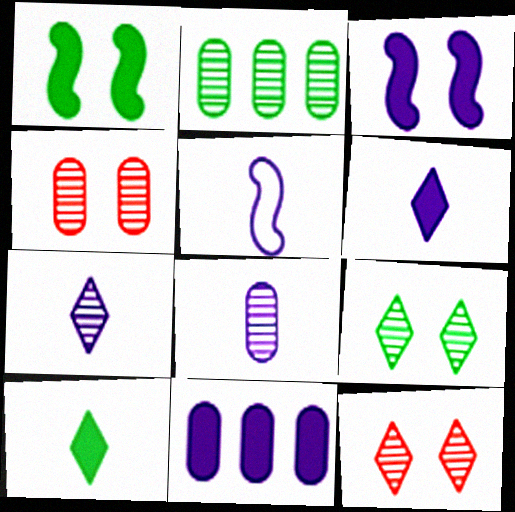[[2, 4, 8], 
[3, 6, 11], 
[5, 6, 8]]